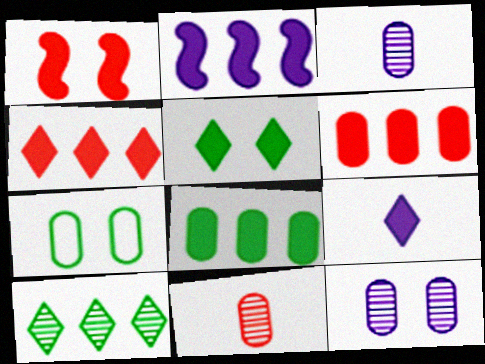[[1, 8, 9], 
[2, 4, 8], 
[3, 6, 7], 
[4, 5, 9]]